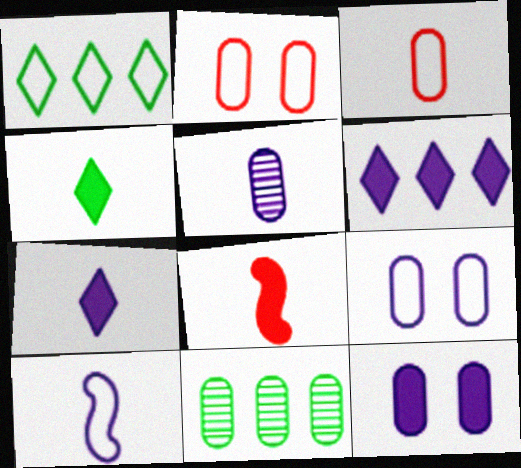[[1, 2, 10], 
[3, 11, 12], 
[5, 7, 10]]